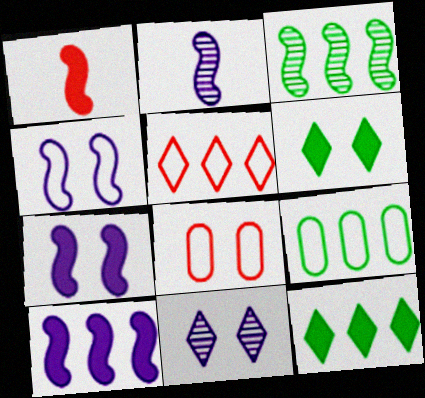[[1, 3, 4], 
[1, 9, 11], 
[2, 4, 10], 
[2, 8, 12], 
[3, 9, 12]]